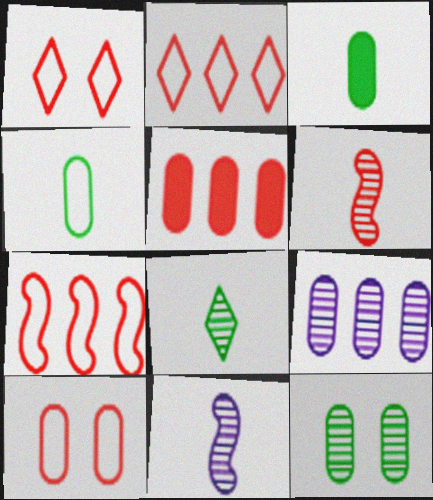[[1, 5, 6], 
[3, 9, 10]]